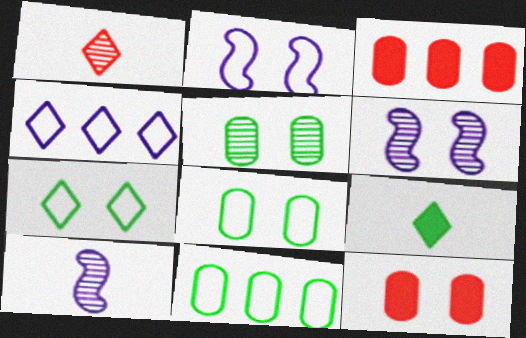[[3, 7, 10], 
[6, 7, 12]]